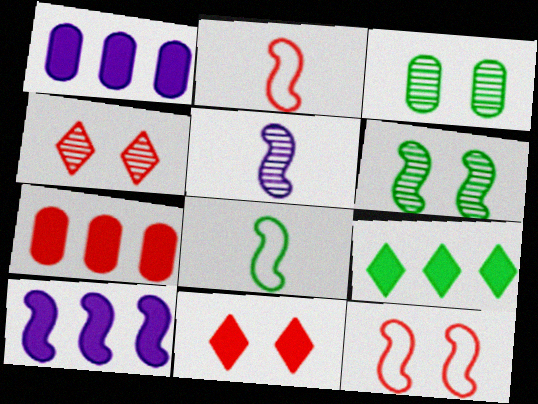[[1, 4, 8], 
[2, 4, 7], 
[2, 6, 10], 
[3, 8, 9], 
[7, 9, 10]]